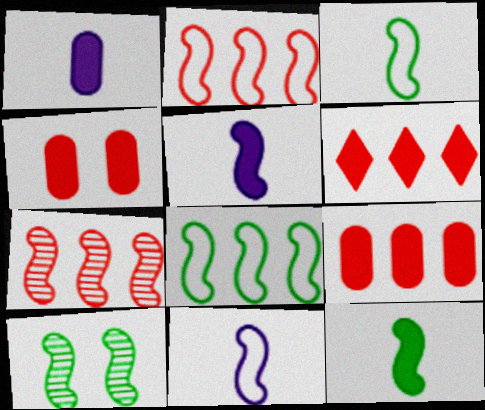[[2, 5, 10], 
[8, 10, 12]]